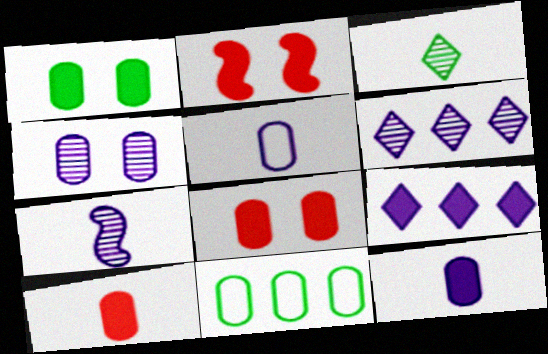[[4, 6, 7], 
[4, 10, 11]]